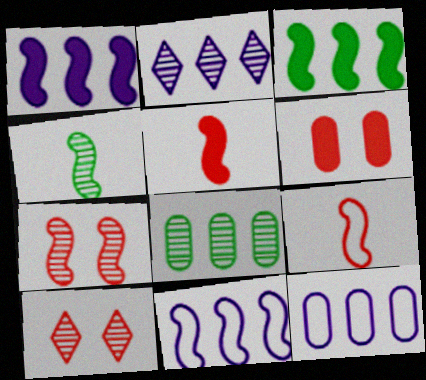[[1, 2, 12]]